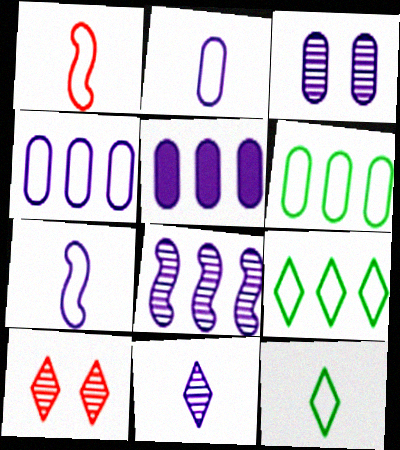[[1, 2, 12], 
[2, 3, 5], 
[3, 8, 11]]